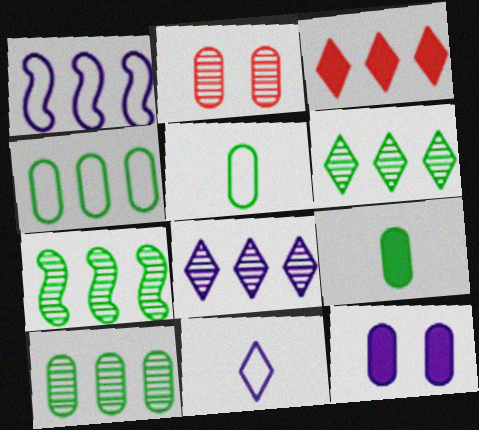[[1, 3, 10], 
[6, 7, 10]]